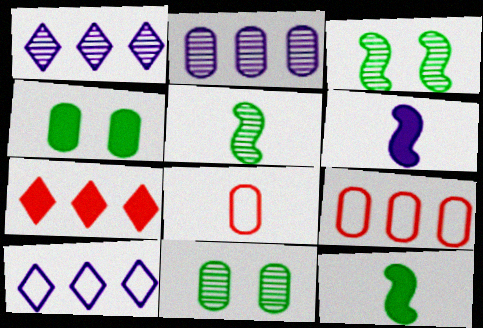[[2, 4, 8], 
[4, 6, 7]]